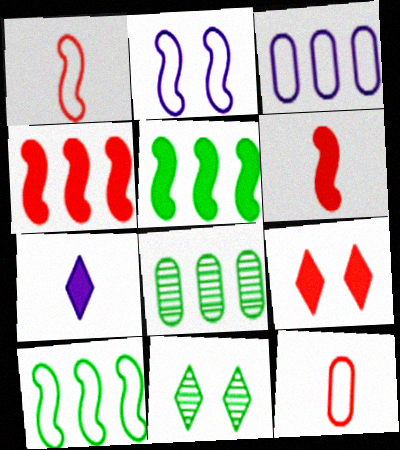[[1, 2, 10], 
[3, 6, 11]]